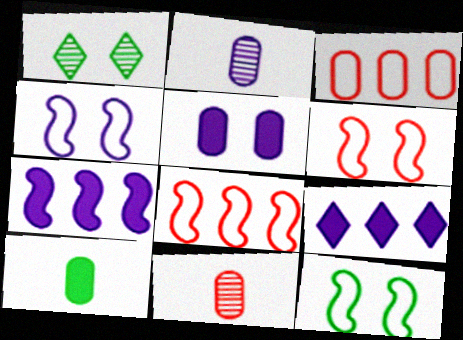[[1, 5, 6], 
[2, 4, 9], 
[4, 6, 12], 
[9, 11, 12]]